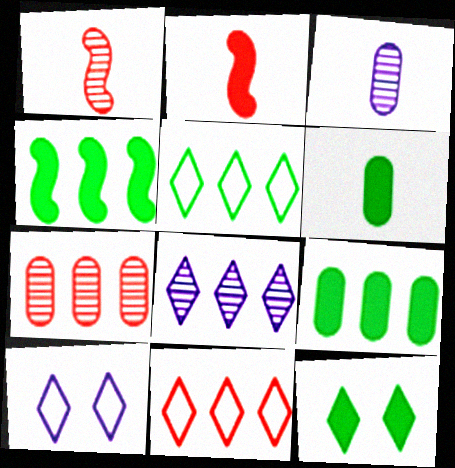[[1, 9, 10], 
[4, 6, 12]]